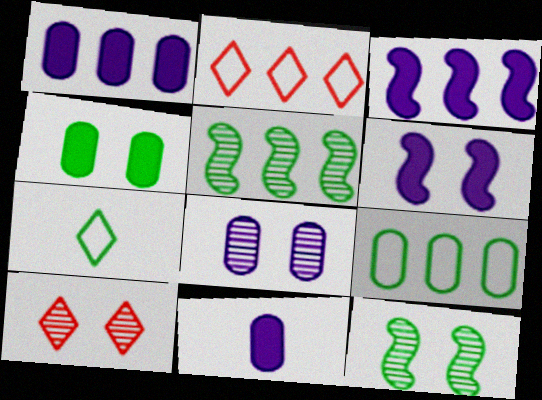[[1, 2, 5], 
[2, 11, 12], 
[4, 5, 7], 
[8, 10, 12]]